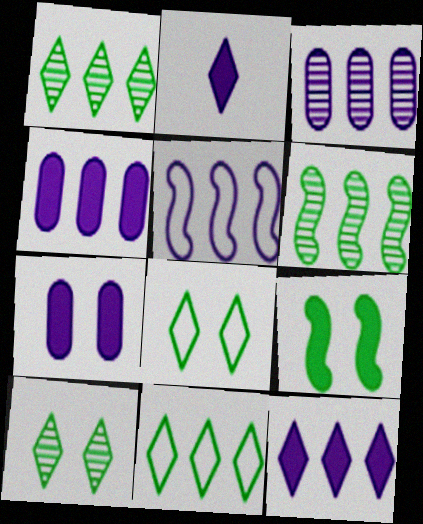[[3, 5, 12]]